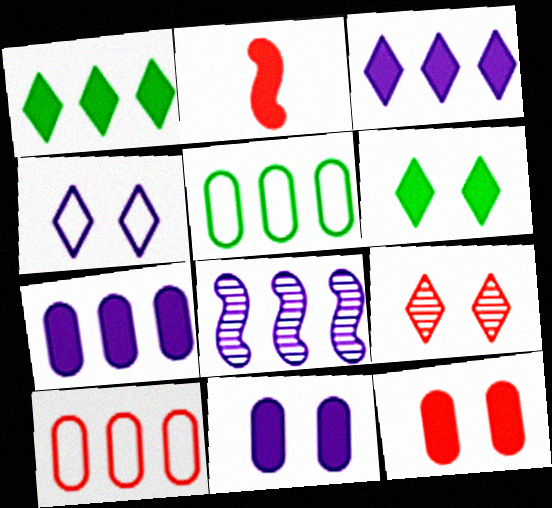[[1, 2, 11], 
[1, 8, 10], 
[2, 6, 7], 
[2, 9, 10], 
[4, 6, 9]]